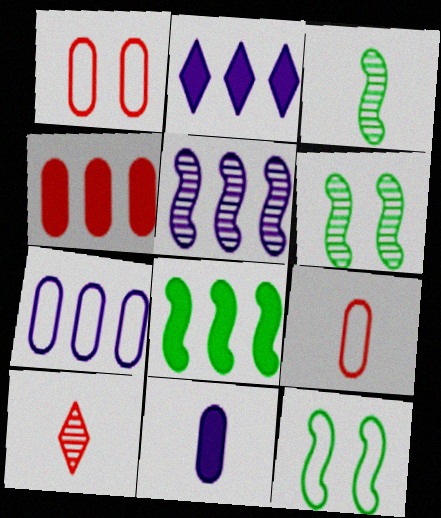[[1, 2, 3], 
[2, 4, 8], 
[2, 5, 7], 
[2, 6, 9], 
[3, 8, 12]]